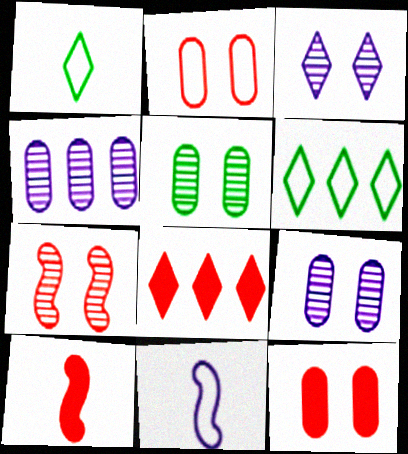[[1, 3, 8], 
[2, 6, 11], 
[3, 5, 7], 
[5, 8, 11], 
[6, 9, 10], 
[8, 10, 12]]